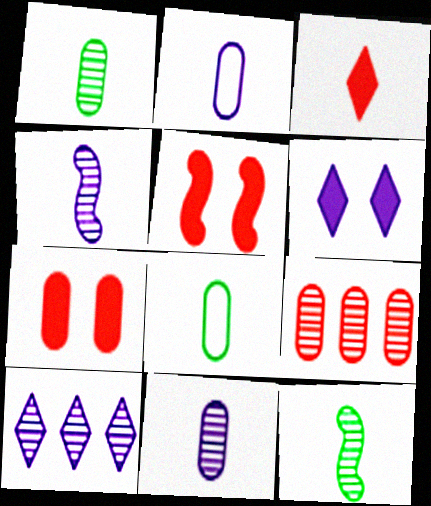[[2, 3, 12], 
[3, 4, 8], 
[5, 8, 10]]